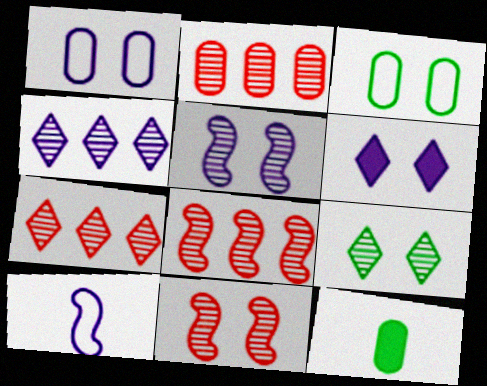[[1, 2, 12], 
[1, 5, 6], 
[2, 7, 8], 
[3, 6, 11]]